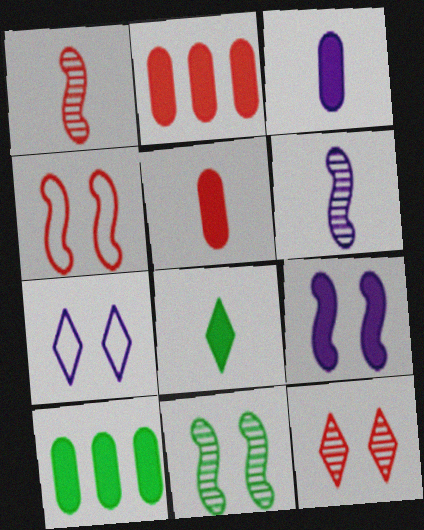[[1, 7, 10], 
[2, 8, 9], 
[4, 9, 11]]